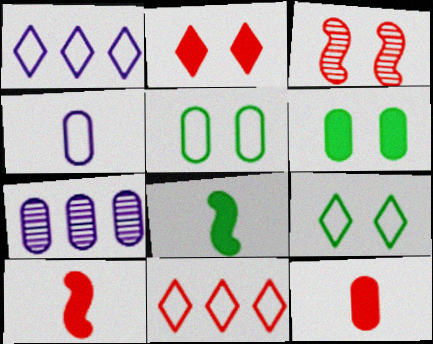[[3, 11, 12], 
[5, 7, 12], 
[7, 9, 10]]